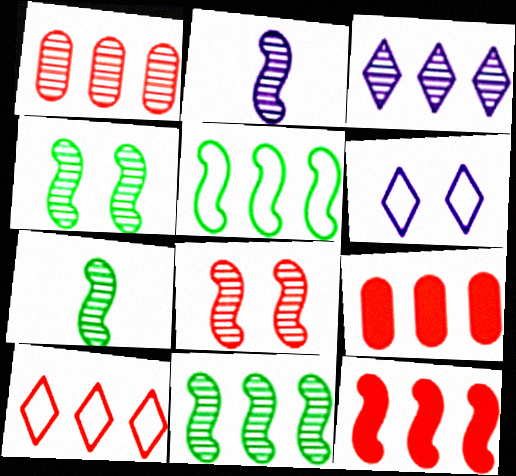[[1, 3, 11], 
[1, 10, 12], 
[2, 8, 11], 
[3, 5, 9], 
[4, 7, 11], 
[6, 7, 9]]